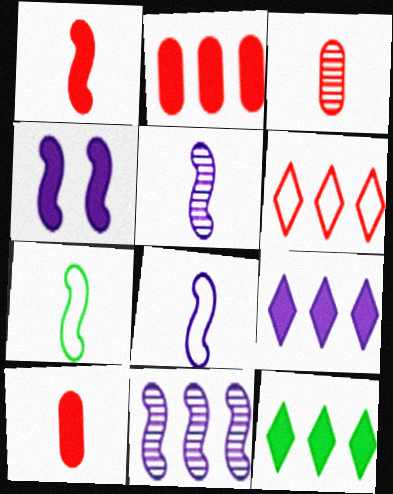[[1, 5, 7], 
[4, 8, 11], 
[4, 10, 12]]